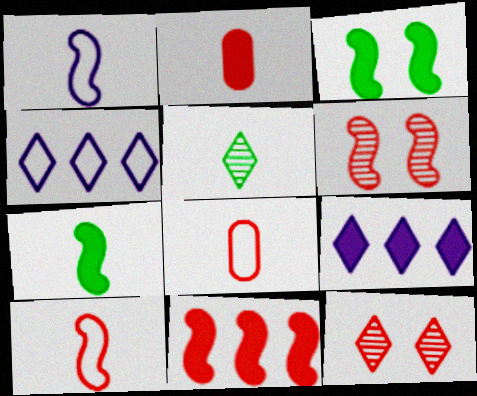[[1, 2, 5], 
[2, 3, 9], 
[6, 10, 11], 
[8, 11, 12]]